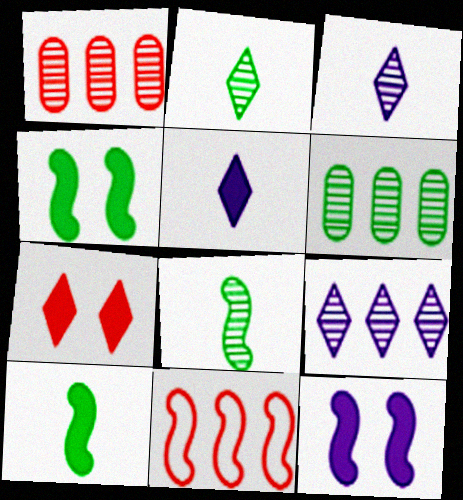[[8, 11, 12]]